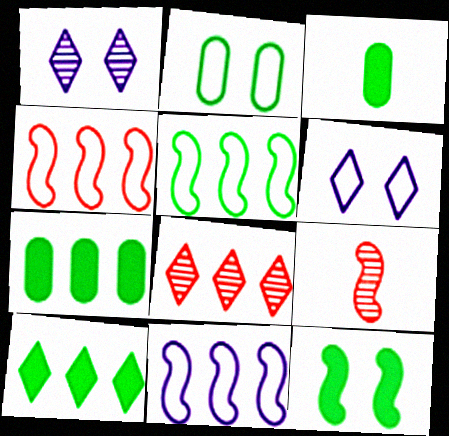[[1, 3, 4], 
[3, 10, 12], 
[4, 5, 11], 
[6, 7, 9], 
[7, 8, 11], 
[9, 11, 12]]